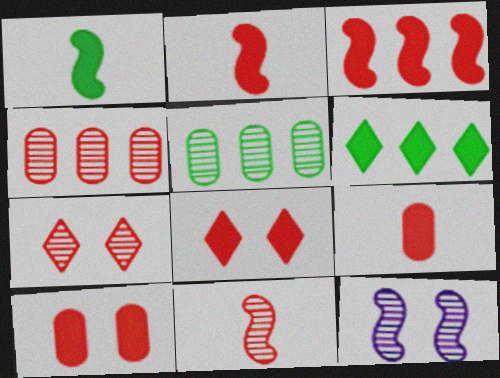[[3, 8, 9], 
[4, 7, 11]]